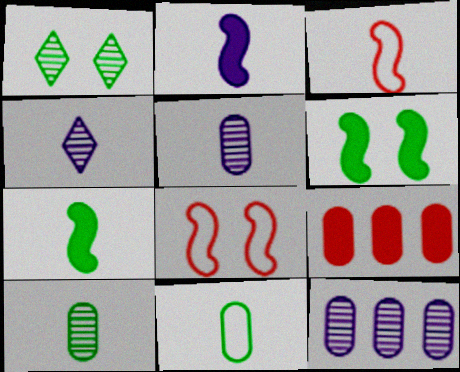[]